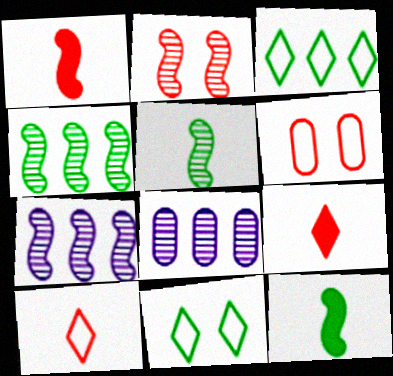[[1, 8, 11], 
[2, 5, 7]]